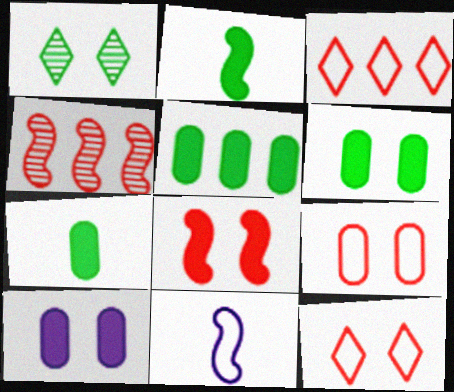[[5, 6, 7]]